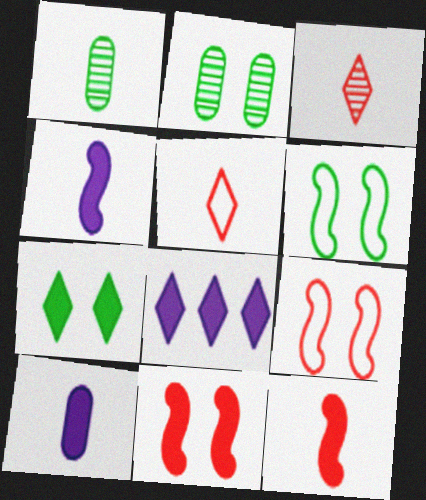[[1, 4, 5], 
[1, 8, 9], 
[2, 6, 7]]